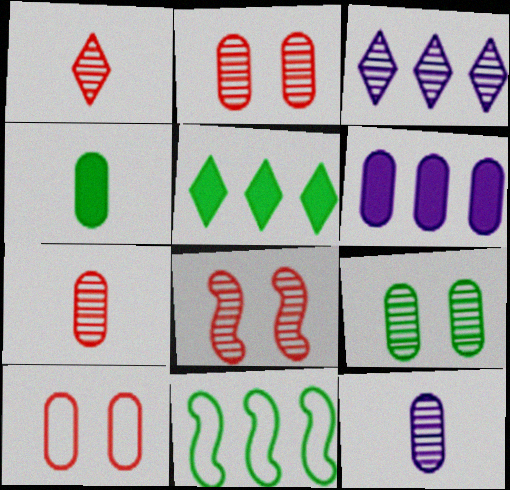[]